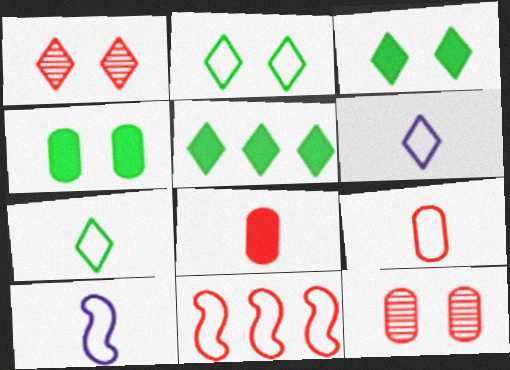[[1, 5, 6], 
[1, 8, 11], 
[5, 10, 12], 
[7, 9, 10]]